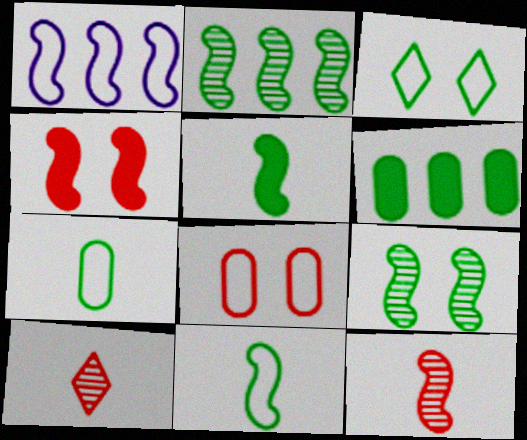[]